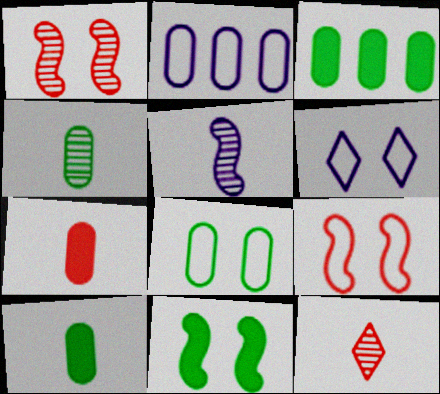[[2, 11, 12], 
[3, 4, 8], 
[4, 5, 12], 
[6, 8, 9]]